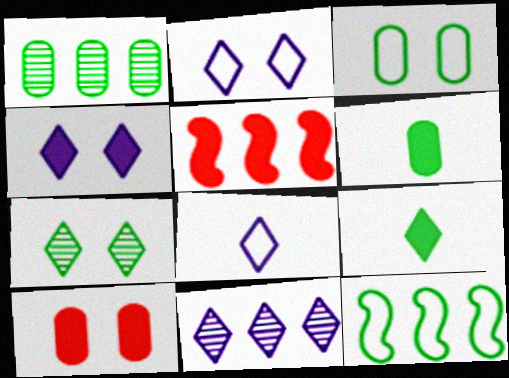[[1, 3, 6], 
[4, 5, 6], 
[4, 8, 11], 
[6, 7, 12]]